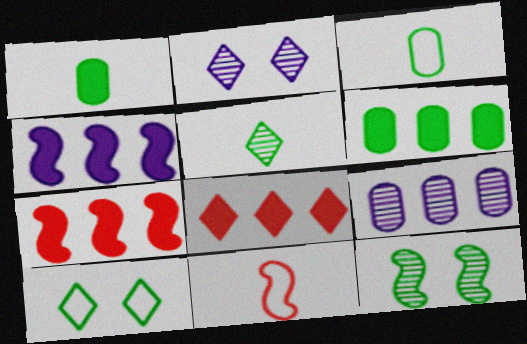[[2, 3, 7], 
[2, 6, 11], 
[4, 6, 8], 
[4, 11, 12]]